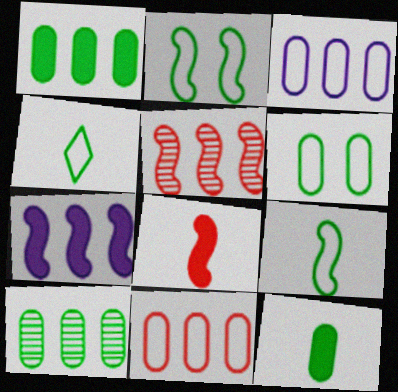[[6, 10, 12]]